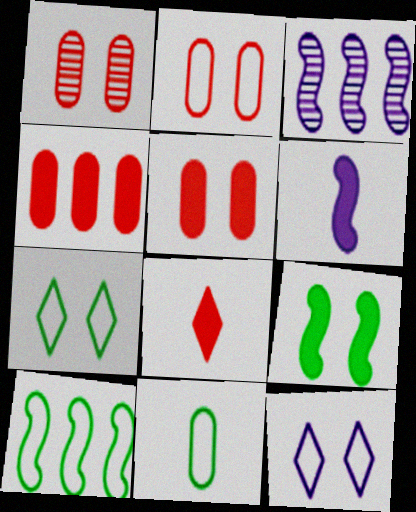[[1, 2, 5], 
[1, 9, 12], 
[7, 10, 11]]